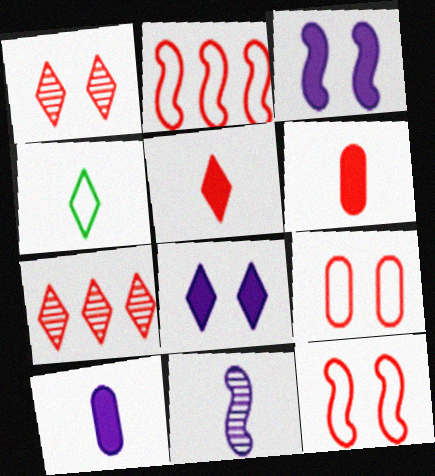[[1, 2, 6], 
[4, 6, 11], 
[4, 7, 8], 
[6, 7, 12]]